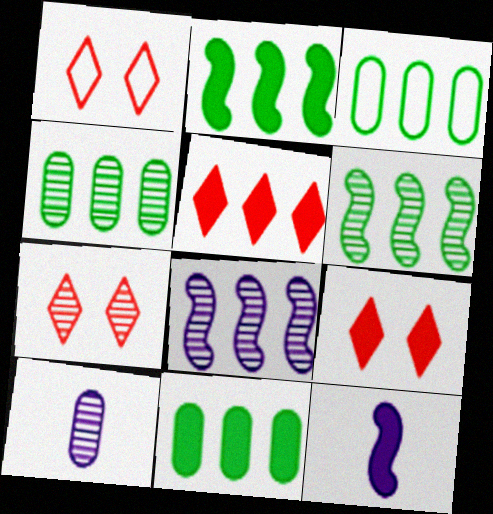[[1, 2, 10], 
[1, 4, 12], 
[1, 7, 9], 
[3, 4, 11], 
[3, 5, 8], 
[3, 7, 12], 
[6, 7, 10], 
[9, 11, 12]]